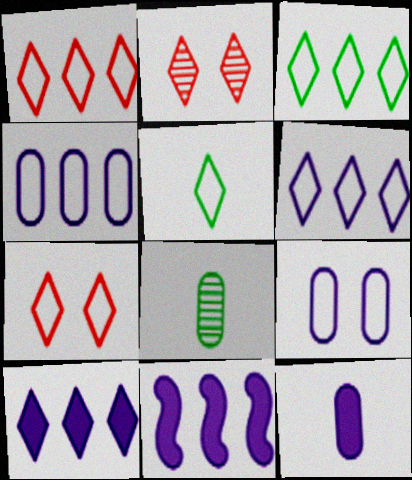[[1, 3, 6], 
[2, 5, 10], 
[5, 6, 7], 
[7, 8, 11]]